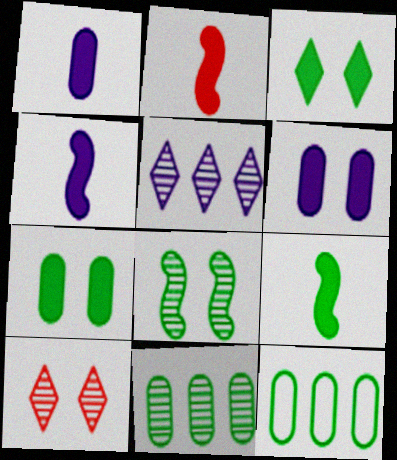[[2, 4, 9], 
[4, 10, 12]]